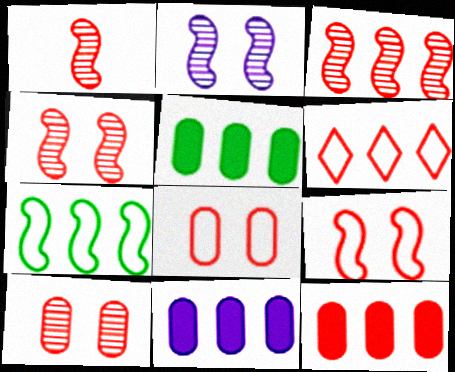[[1, 3, 4], 
[3, 6, 12], 
[5, 11, 12]]